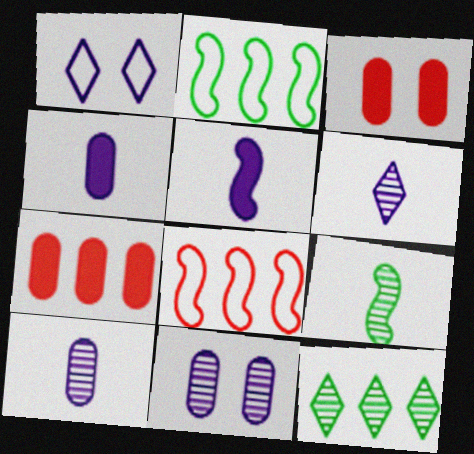[[1, 7, 9], 
[2, 3, 6]]